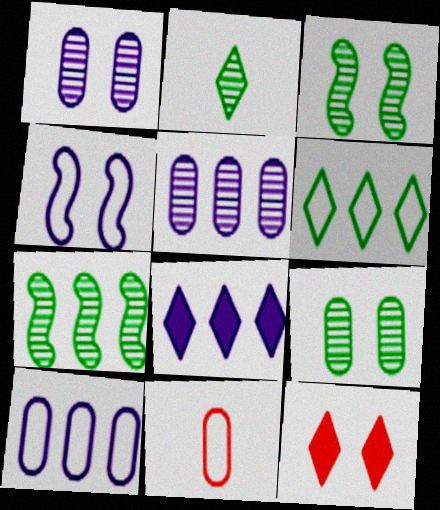[[2, 7, 9], 
[3, 8, 11], 
[4, 6, 11], 
[4, 9, 12]]